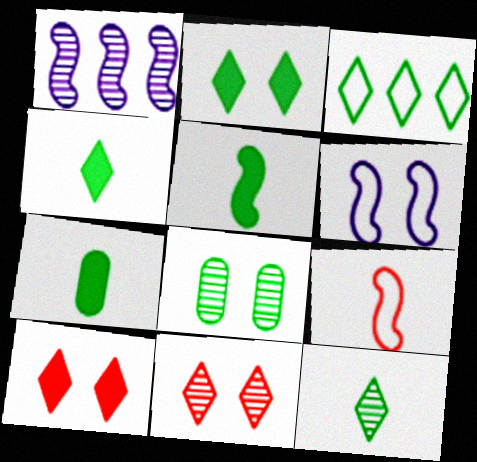[[2, 3, 12], 
[3, 5, 8], 
[4, 5, 7], 
[6, 8, 10]]